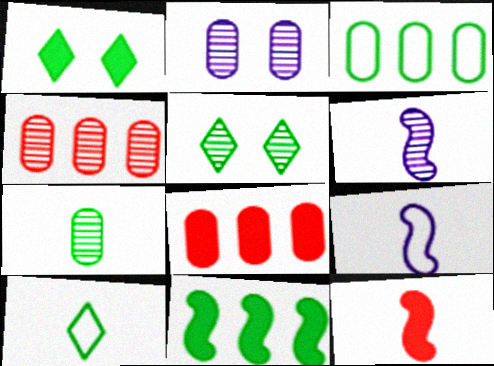[[1, 4, 9], 
[2, 4, 7], 
[4, 5, 6], 
[5, 8, 9]]